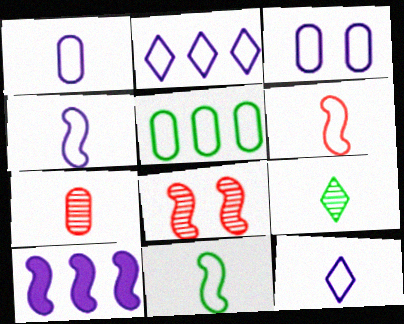[[1, 4, 12], 
[2, 3, 4], 
[4, 6, 11], 
[8, 10, 11]]